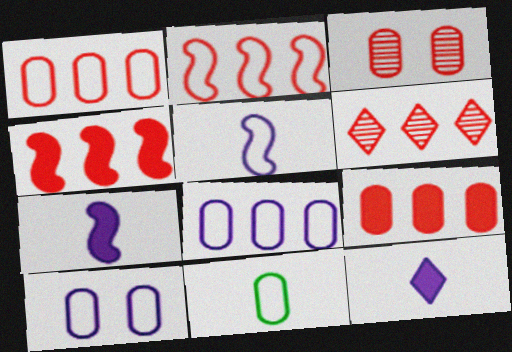[[1, 4, 6], 
[1, 10, 11], 
[2, 6, 9]]